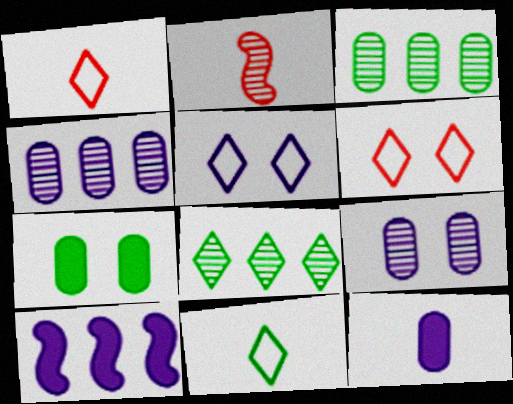[[2, 8, 9], 
[2, 11, 12]]